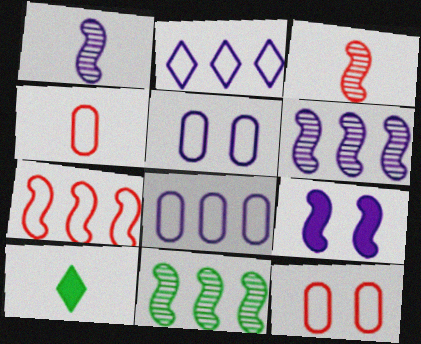[[1, 4, 10], 
[6, 10, 12]]